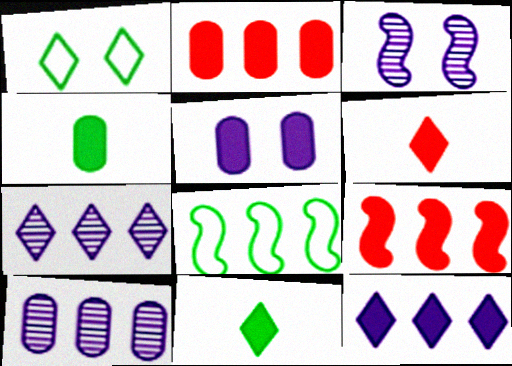[[1, 6, 7], 
[2, 4, 5], 
[2, 7, 8], 
[5, 9, 11]]